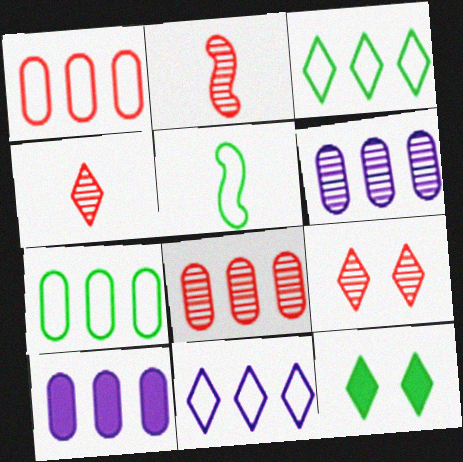[[2, 8, 9], 
[4, 11, 12], 
[5, 9, 10], 
[7, 8, 10]]